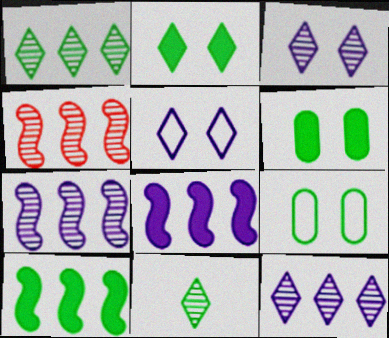[[9, 10, 11]]